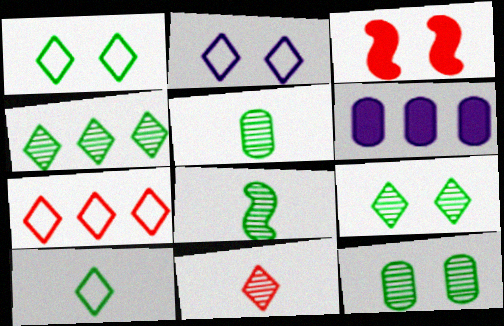[[2, 3, 12], 
[2, 7, 10], 
[4, 8, 12]]